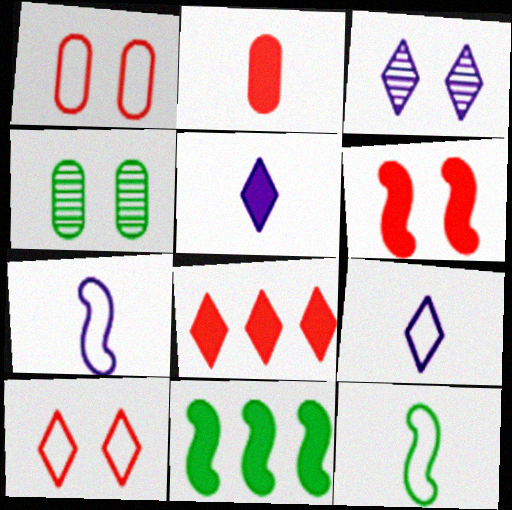[[2, 6, 8], 
[4, 7, 8]]